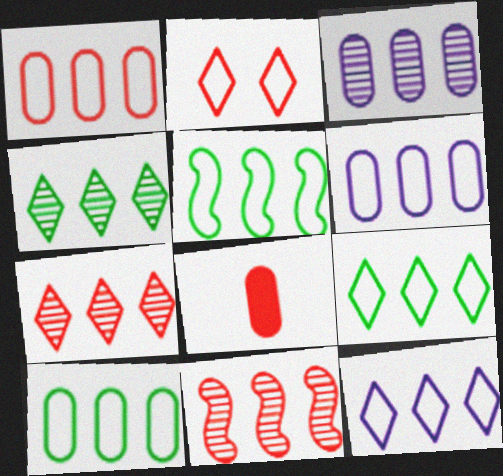[[1, 5, 12], 
[1, 6, 10], 
[2, 8, 11], 
[3, 4, 11], 
[5, 9, 10]]